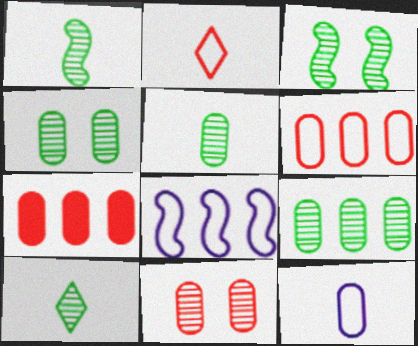[[1, 5, 10], 
[3, 9, 10], 
[4, 5, 9], 
[4, 7, 12]]